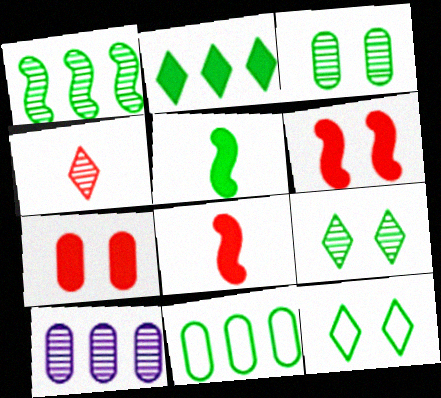[[1, 2, 11], 
[5, 9, 11], 
[8, 10, 12]]